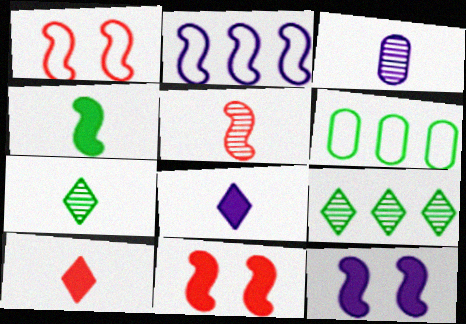[[3, 5, 7]]